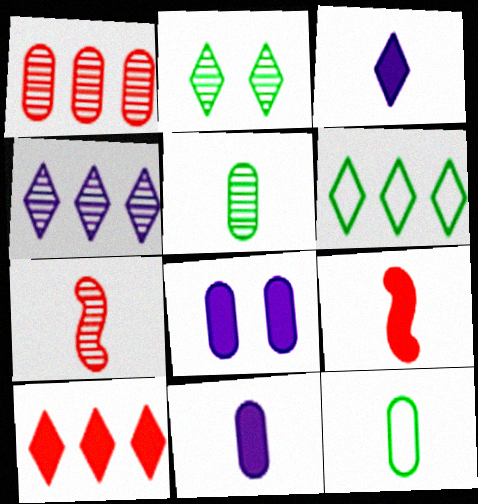[[1, 8, 12], 
[3, 7, 12], 
[4, 6, 10], 
[6, 7, 8]]